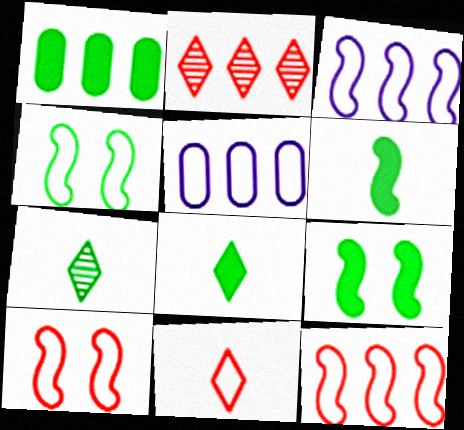[[1, 2, 3], 
[1, 4, 7], 
[1, 8, 9], 
[4, 5, 11]]